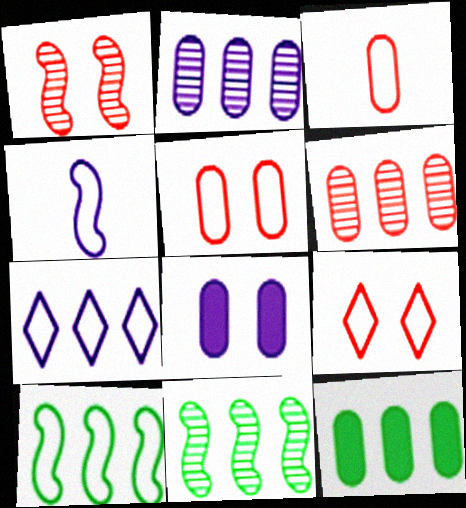[]